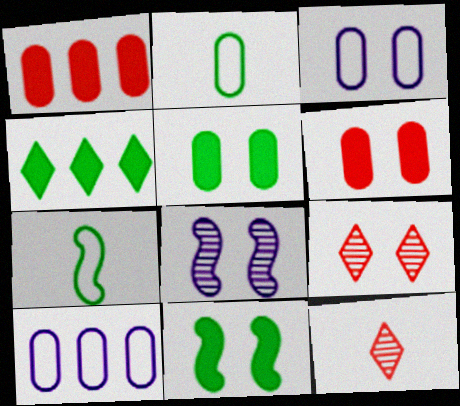[[3, 9, 11], 
[10, 11, 12]]